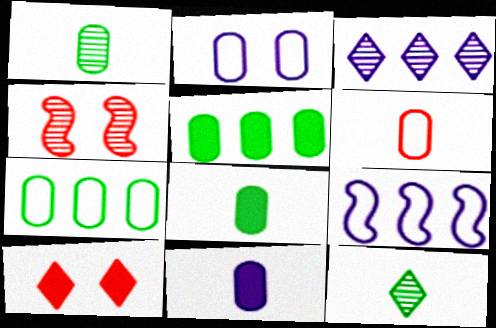[[1, 3, 4], 
[1, 6, 11], 
[1, 9, 10], 
[2, 6, 7]]